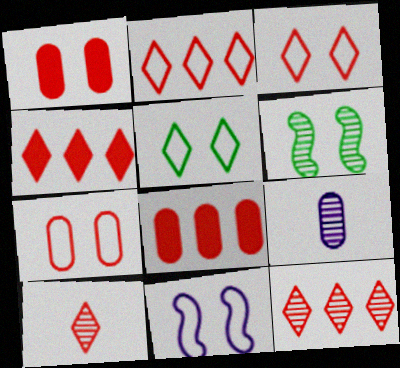[[2, 4, 12], 
[3, 4, 10], 
[5, 7, 11], 
[6, 9, 12]]